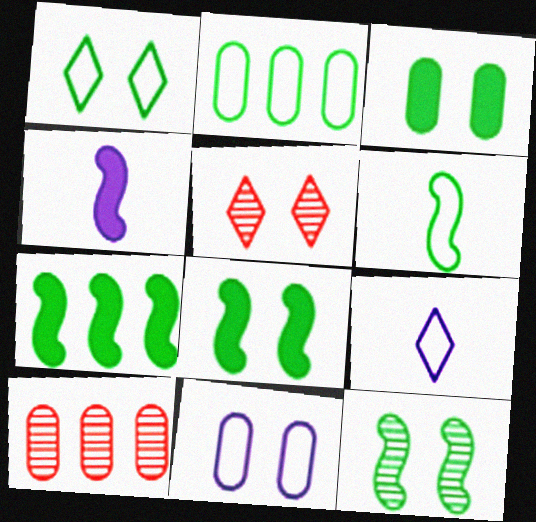[[1, 2, 6], 
[1, 3, 12], 
[1, 4, 10], 
[2, 4, 5], 
[5, 8, 11], 
[6, 7, 12], 
[8, 9, 10]]